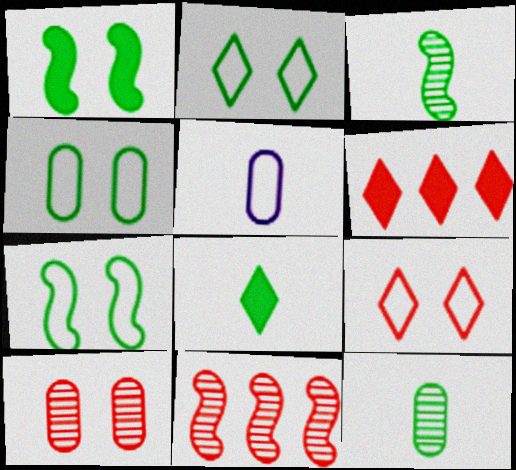[[2, 4, 7]]